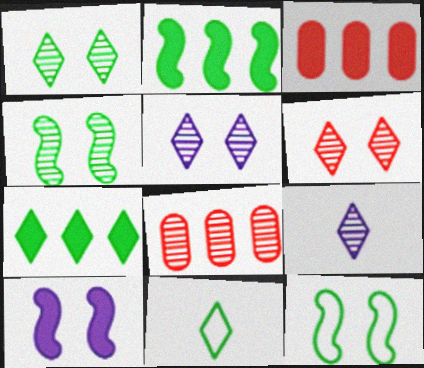[[1, 5, 6], 
[1, 7, 11], 
[3, 9, 12], 
[4, 8, 9], 
[8, 10, 11]]